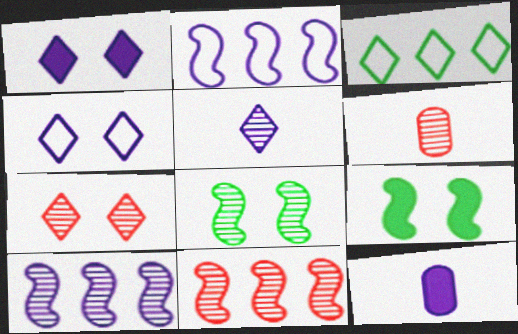[[4, 10, 12], 
[6, 7, 11]]